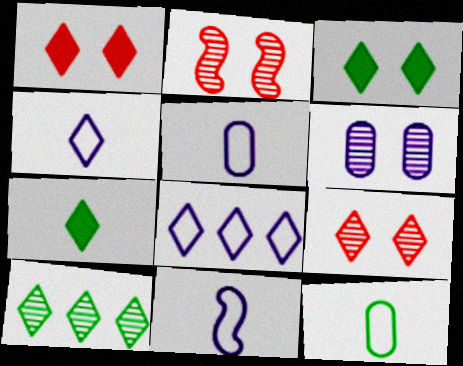[[1, 4, 10], 
[4, 5, 11], 
[7, 8, 9]]